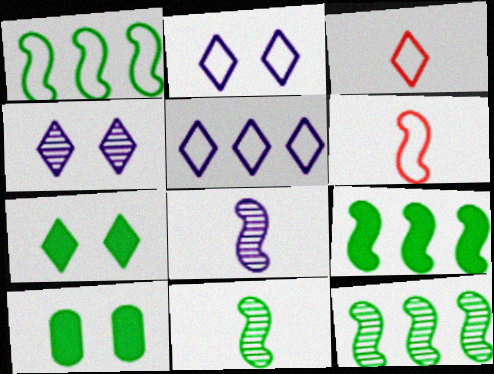[[1, 9, 12]]